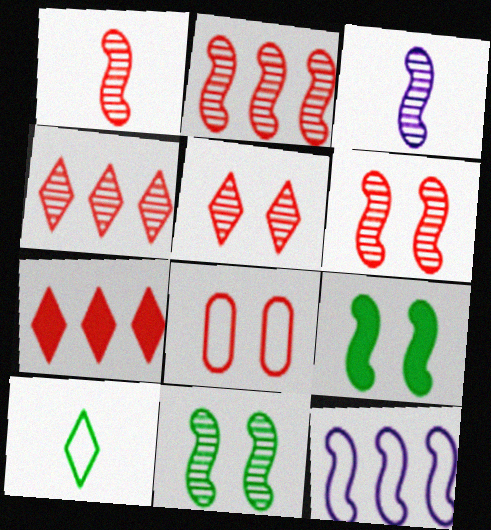[[1, 2, 6], 
[1, 7, 8], 
[1, 9, 12], 
[2, 3, 11], 
[8, 10, 12]]